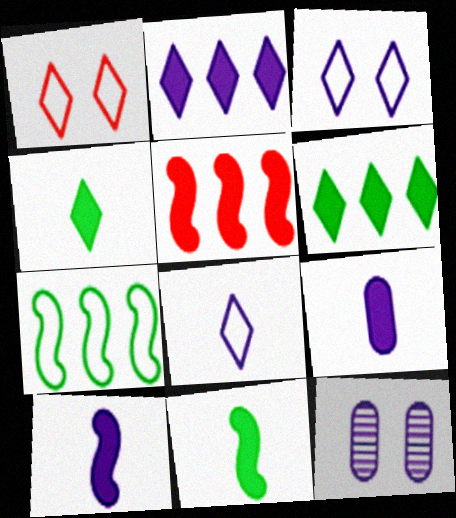[]